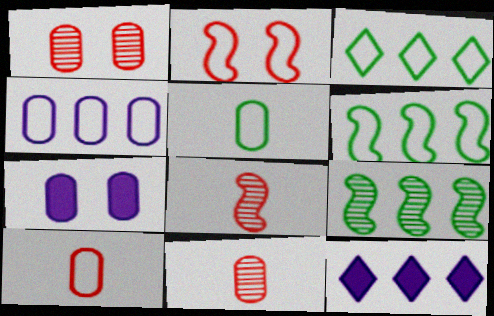[[3, 7, 8]]